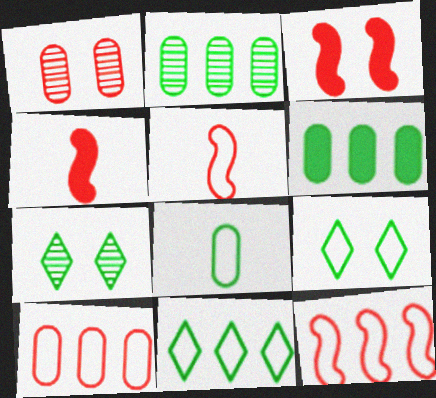[]